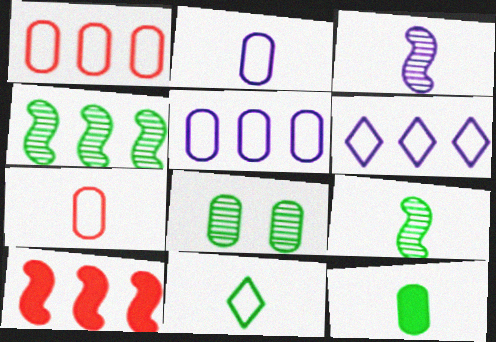[[9, 11, 12]]